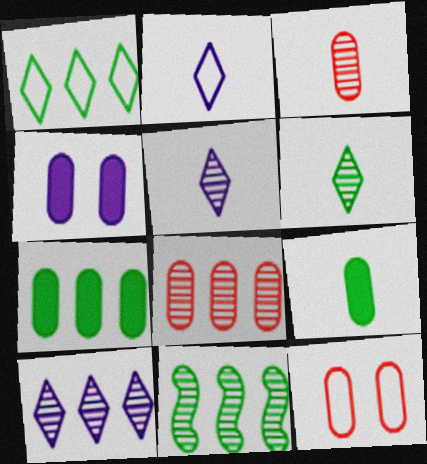[[1, 7, 11], 
[8, 10, 11]]